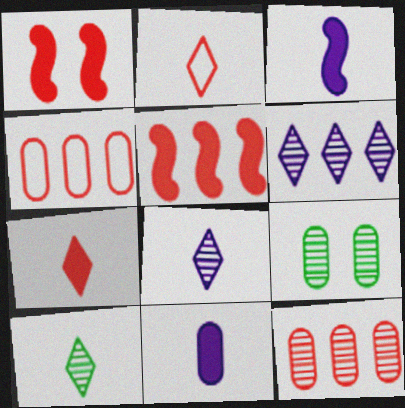[[1, 2, 12], 
[4, 9, 11]]